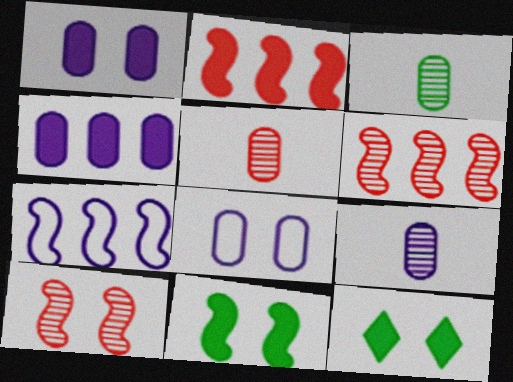[[3, 5, 9], 
[4, 8, 9], 
[5, 7, 12], 
[8, 10, 12]]